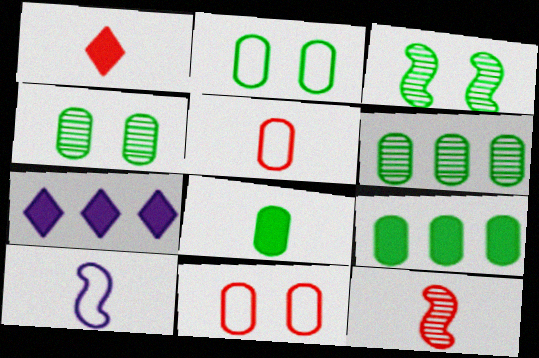[[1, 5, 12], 
[2, 6, 8], 
[2, 7, 12], 
[3, 5, 7]]